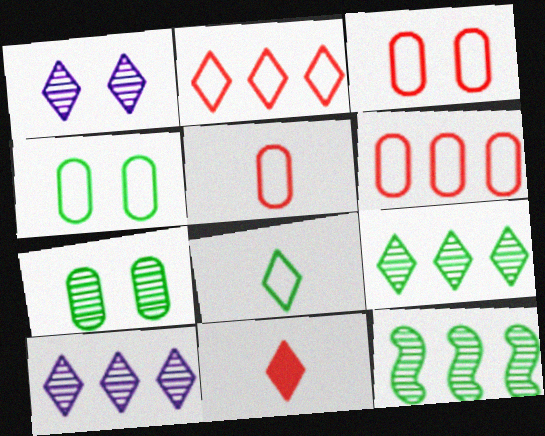[[3, 5, 6]]